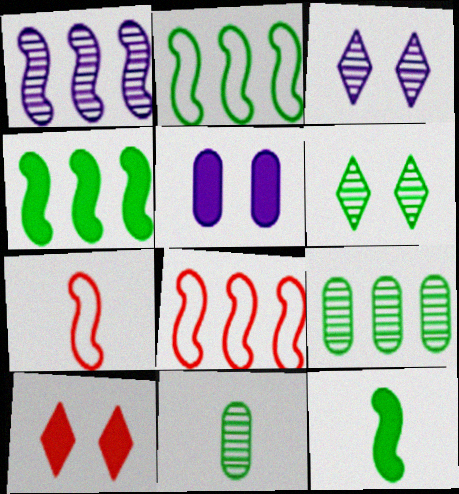[[1, 4, 8]]